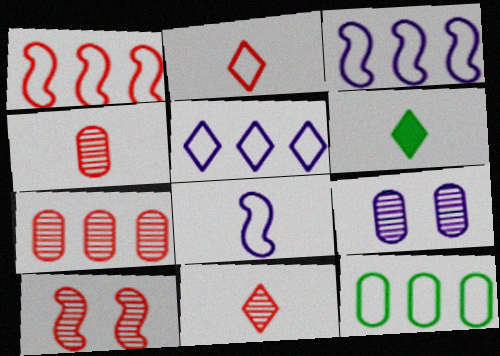[[1, 5, 12], 
[1, 6, 9], 
[4, 6, 8], 
[7, 10, 11]]